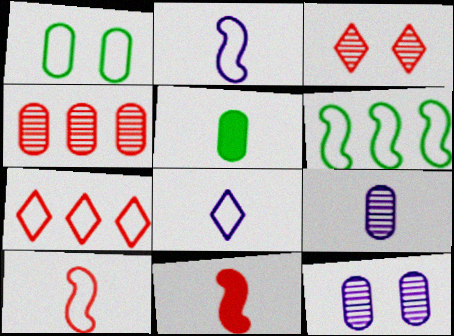[[1, 2, 7]]